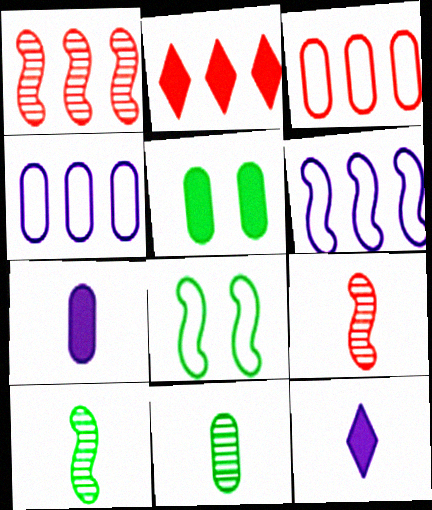[[1, 2, 3]]